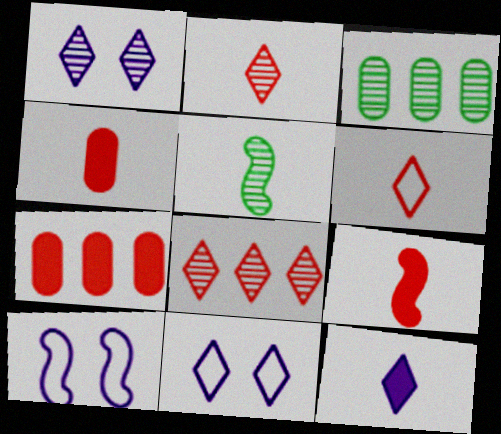[[3, 9, 11], 
[5, 7, 11]]